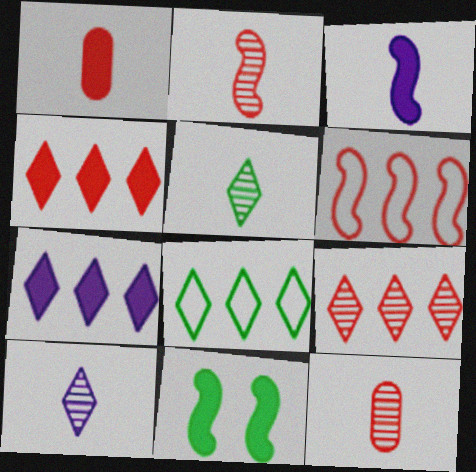[[1, 7, 11], 
[7, 8, 9]]